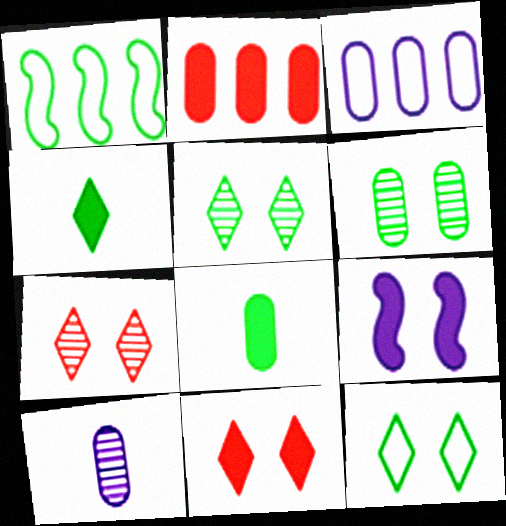[[1, 4, 6], 
[1, 5, 8], 
[1, 10, 11], 
[2, 4, 9]]